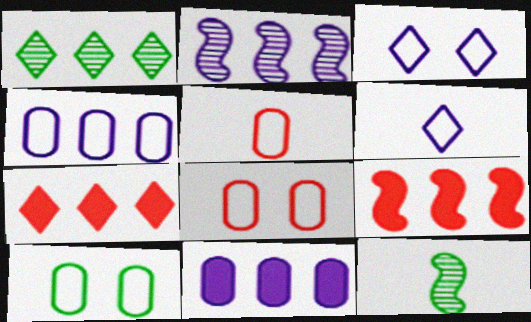[[1, 4, 9], 
[4, 5, 10]]